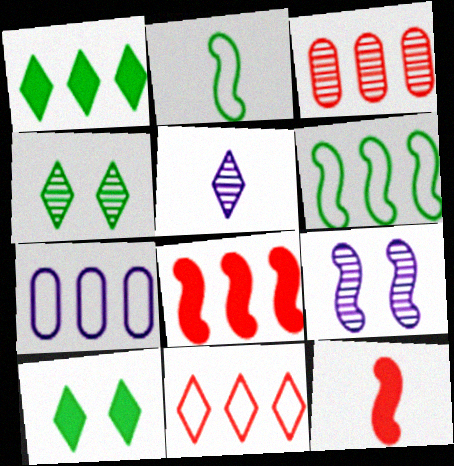[[2, 8, 9], 
[3, 8, 11], 
[4, 7, 12], 
[5, 10, 11], 
[6, 7, 11], 
[6, 9, 12]]